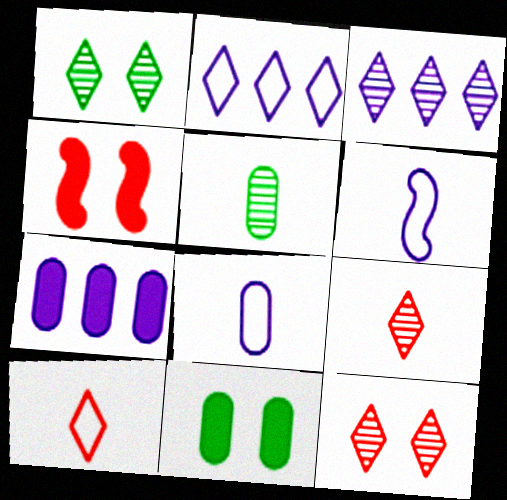[[1, 3, 9], 
[2, 4, 5]]